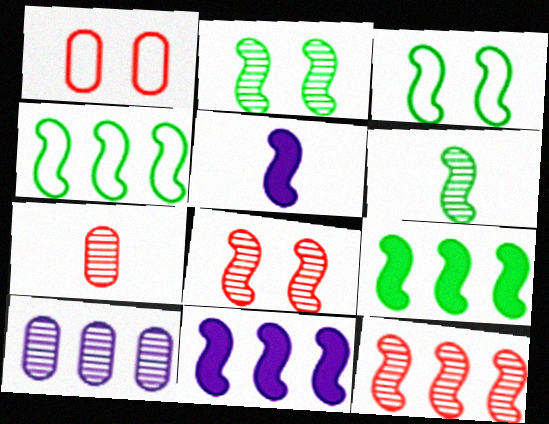[[3, 5, 12], 
[3, 6, 9], 
[4, 5, 8], 
[4, 11, 12]]